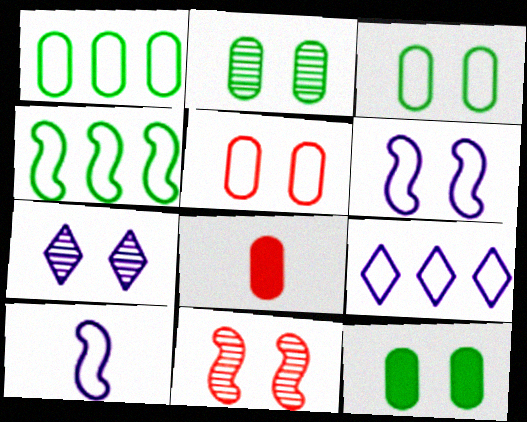[[2, 3, 12], 
[2, 7, 11], 
[4, 7, 8]]